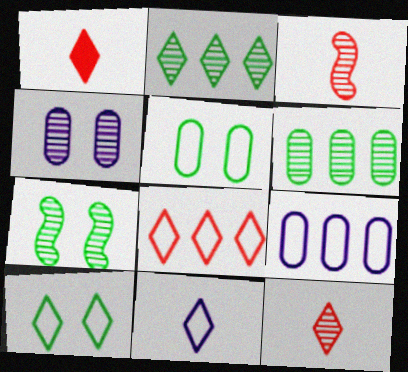[[1, 7, 9], 
[2, 3, 4], 
[8, 10, 11]]